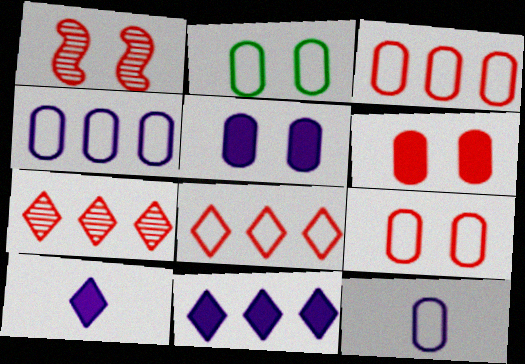[[2, 3, 12]]